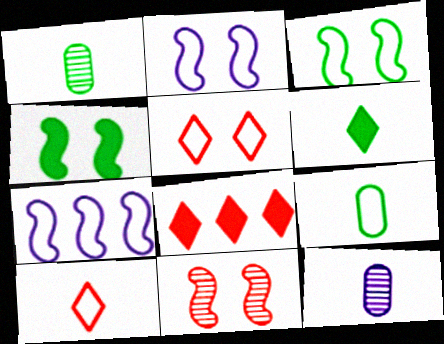[[1, 2, 8], 
[2, 4, 11], 
[3, 8, 12], 
[5, 7, 9]]